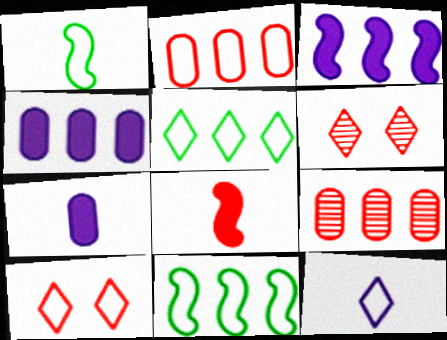[[1, 4, 6], 
[2, 6, 8], 
[3, 5, 9], 
[5, 10, 12], 
[6, 7, 11], 
[8, 9, 10]]